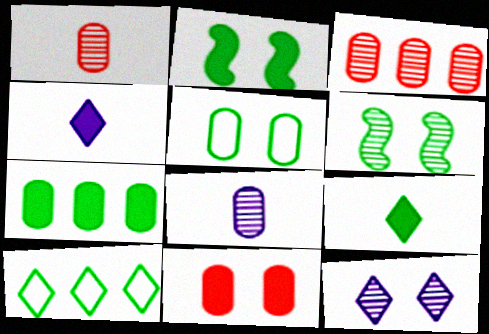[[2, 7, 9]]